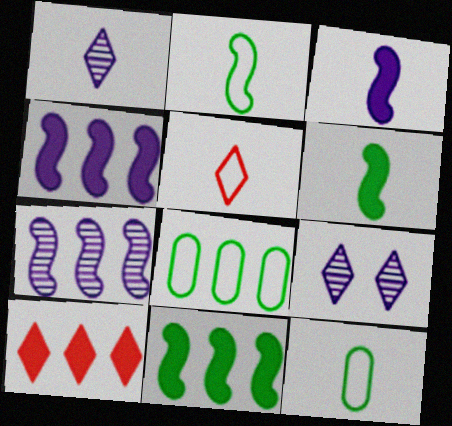[[7, 8, 10]]